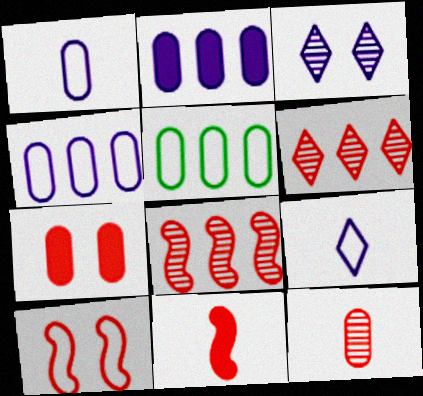[[3, 5, 11], 
[5, 9, 10], 
[8, 10, 11]]